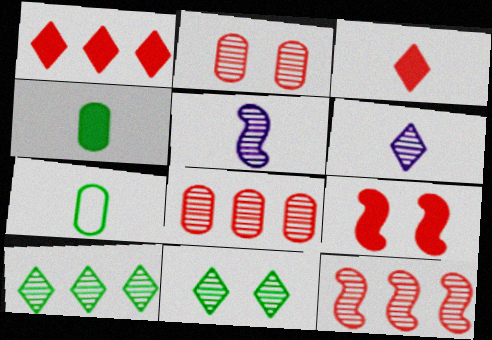[[2, 5, 10], 
[3, 5, 7], 
[5, 8, 11]]